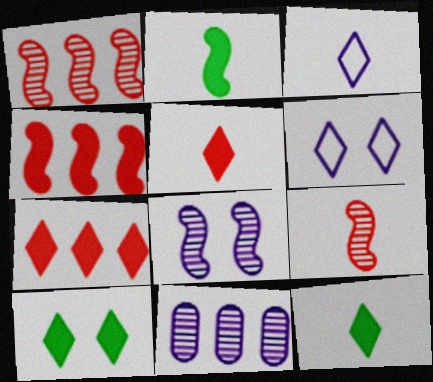[]